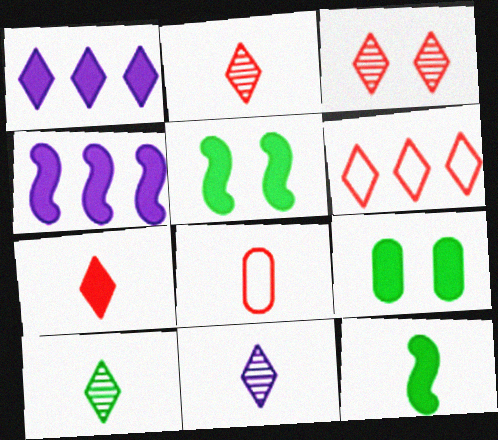[[2, 10, 11], 
[3, 6, 7], 
[4, 7, 9], 
[8, 11, 12]]